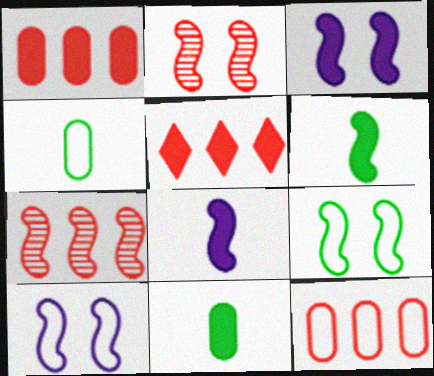[[2, 3, 9], 
[3, 5, 11], 
[5, 7, 12], 
[6, 7, 10], 
[7, 8, 9]]